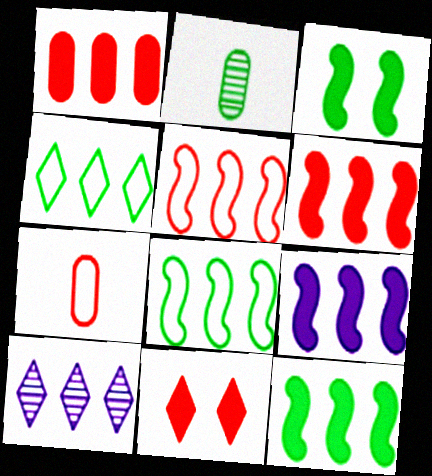[[1, 8, 10], 
[2, 3, 4], 
[3, 7, 10], 
[6, 9, 12]]